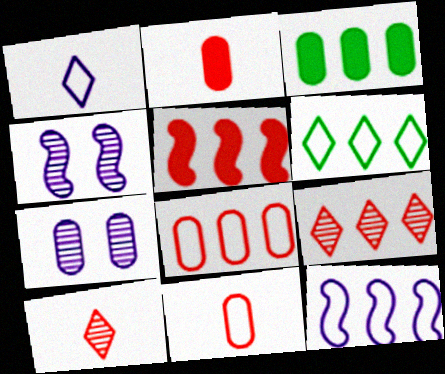[[2, 4, 6], 
[3, 7, 11], 
[3, 9, 12], 
[5, 8, 9], 
[6, 8, 12]]